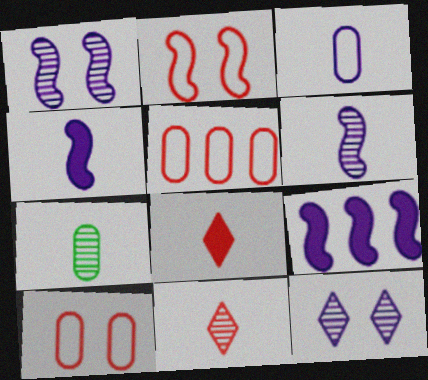[[3, 9, 12], 
[6, 7, 11]]